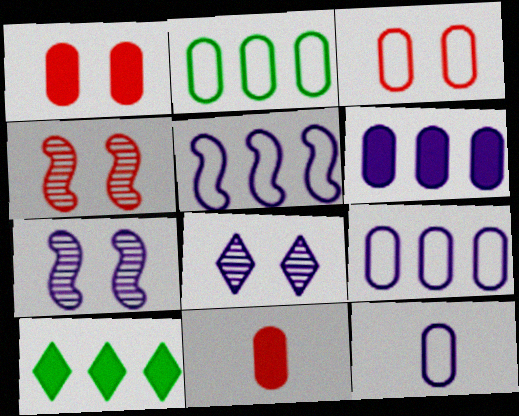[[2, 3, 12], 
[4, 10, 12]]